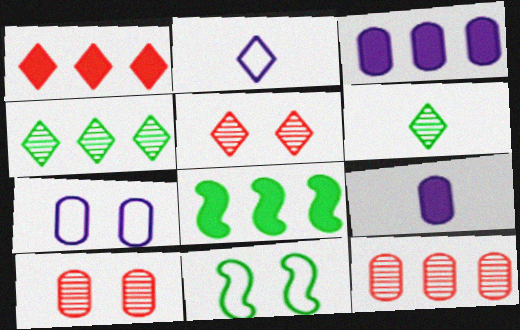[[1, 3, 8], 
[2, 8, 10]]